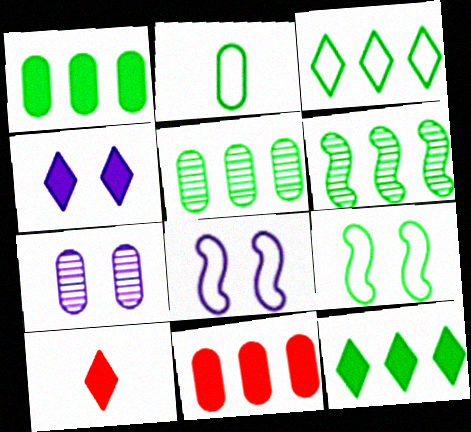[[1, 3, 6], 
[2, 3, 9], 
[2, 7, 11], 
[4, 7, 8], 
[4, 10, 12], 
[5, 8, 10]]